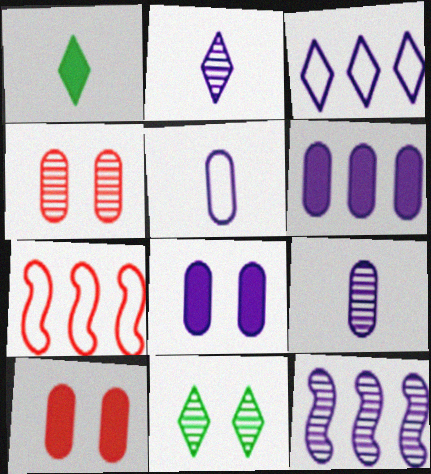[[3, 6, 12]]